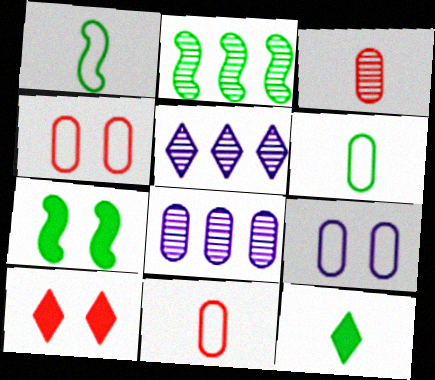[[1, 2, 7], 
[1, 8, 10], 
[5, 7, 11]]